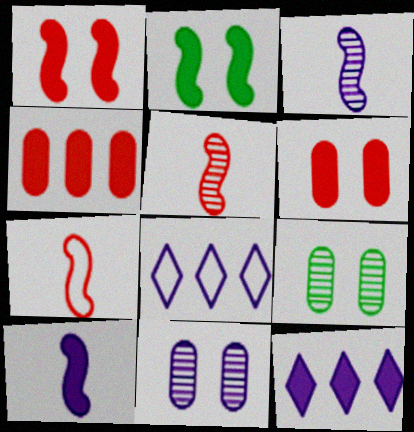[[7, 9, 12], 
[8, 10, 11]]